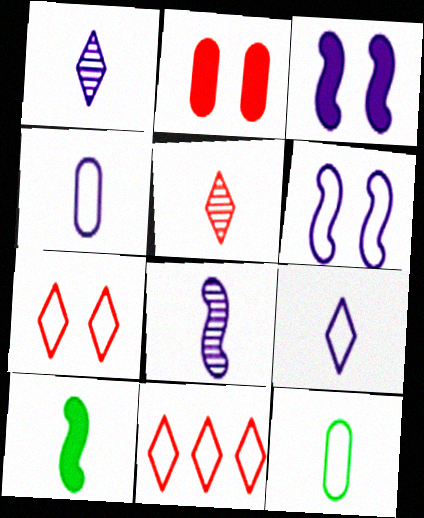[[4, 5, 10], 
[6, 11, 12]]